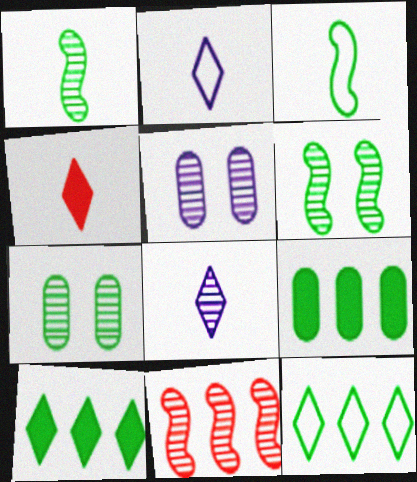[[3, 7, 10], 
[7, 8, 11]]